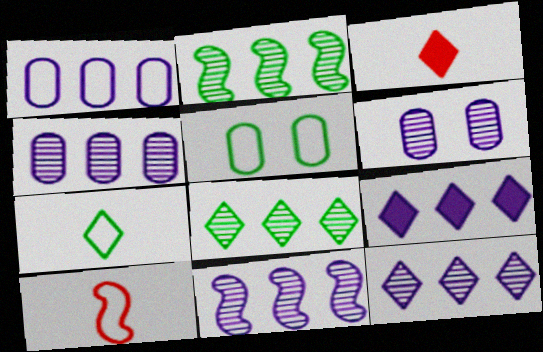[[1, 9, 11], 
[3, 5, 11], 
[4, 11, 12]]